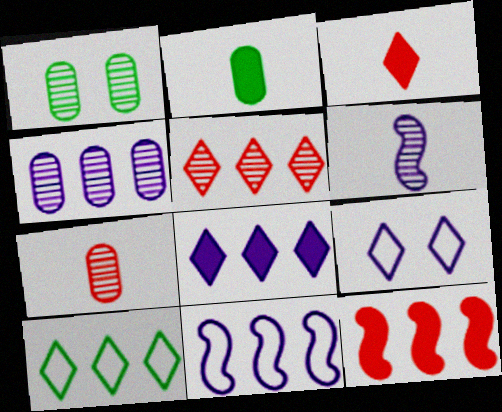[[1, 3, 11], 
[1, 4, 7], 
[1, 5, 6], 
[4, 8, 11], 
[4, 10, 12], 
[5, 8, 10]]